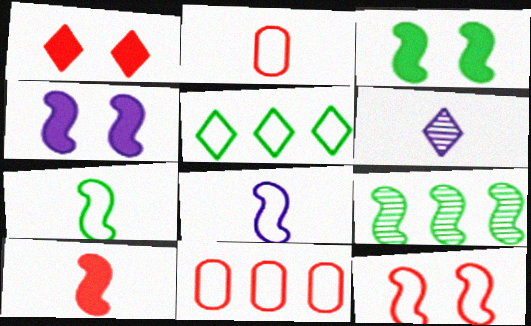[[1, 5, 6], 
[3, 6, 11], 
[3, 7, 9]]